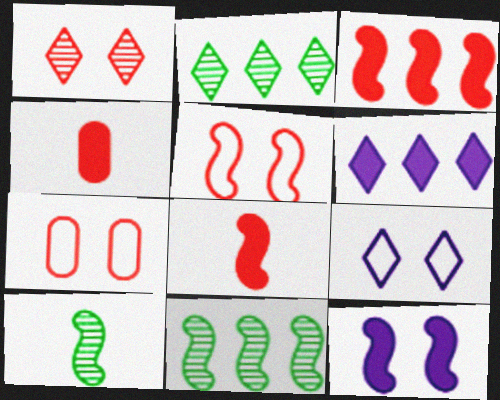[[4, 9, 11], 
[6, 7, 10]]